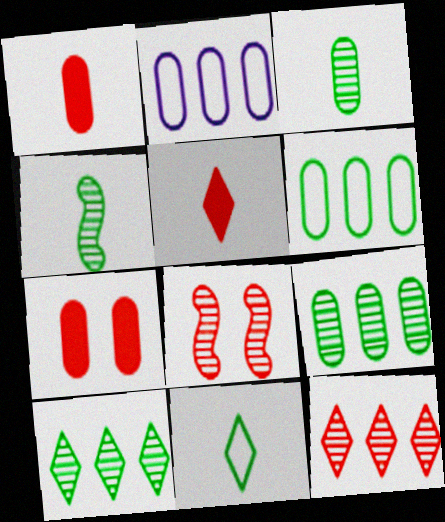[[2, 3, 7]]